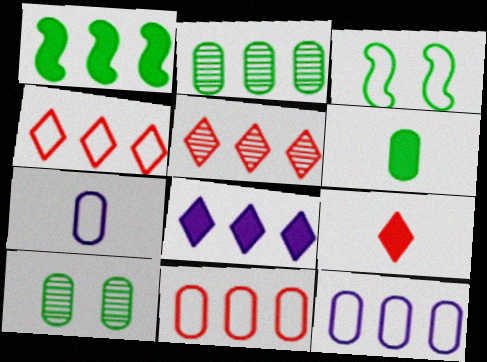[[1, 5, 12], 
[3, 4, 7]]